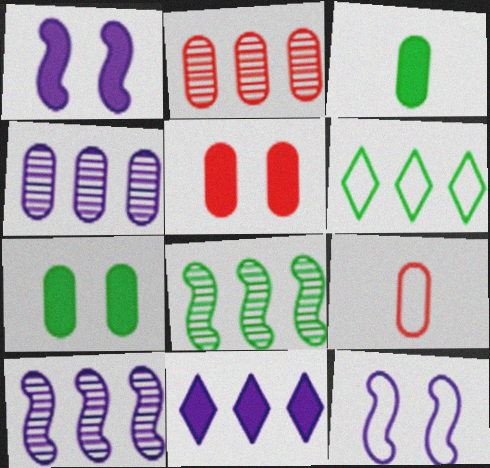[[2, 5, 9], 
[4, 7, 9], 
[6, 9, 12]]